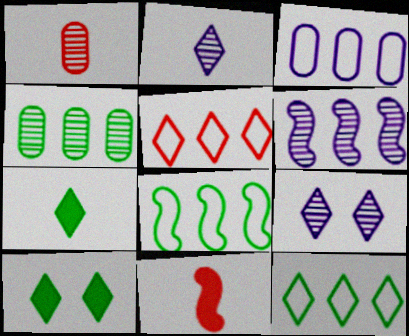[[2, 5, 10], 
[3, 5, 8], 
[5, 7, 9]]